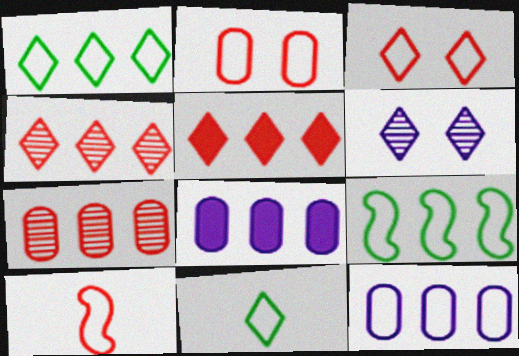[[4, 8, 9], 
[5, 6, 11]]